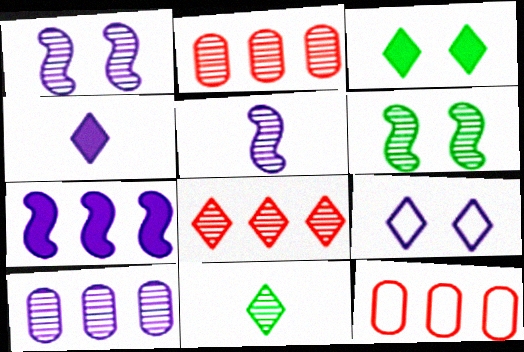[[1, 2, 11], 
[3, 5, 12], 
[4, 6, 12]]